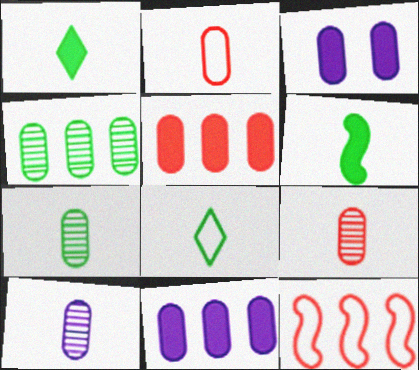[[2, 3, 4], 
[6, 7, 8], 
[7, 9, 10]]